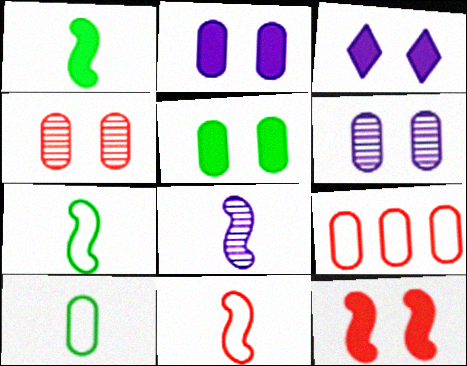[[1, 8, 11], 
[3, 5, 12]]